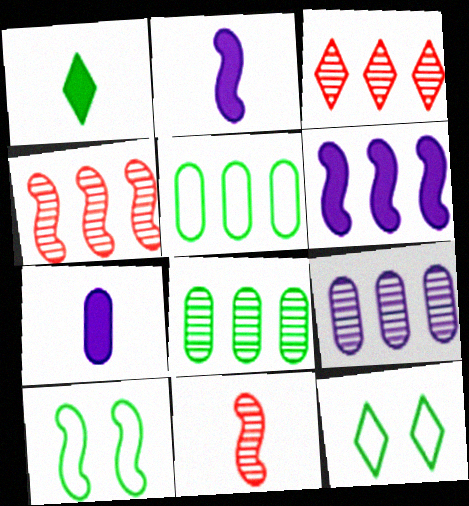[[1, 8, 10], 
[2, 4, 10], 
[3, 5, 6], 
[3, 7, 10], 
[4, 7, 12], 
[6, 10, 11]]